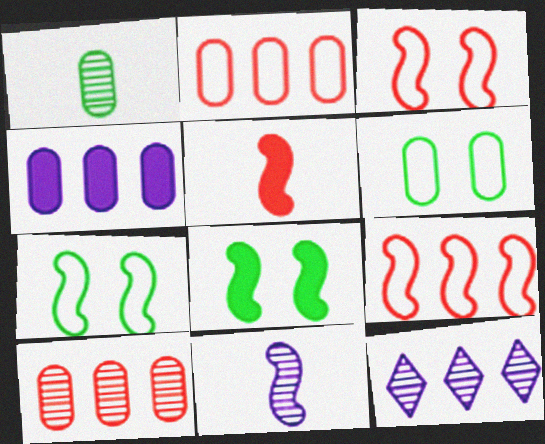[[5, 6, 12], 
[8, 9, 11]]